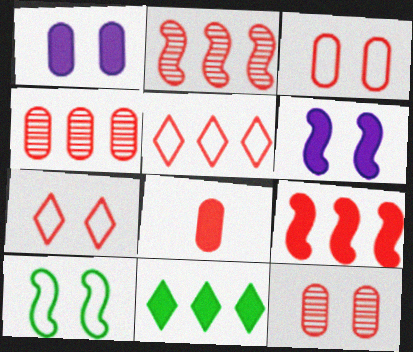[[2, 7, 8], 
[3, 4, 8], 
[4, 5, 9], 
[6, 8, 11]]